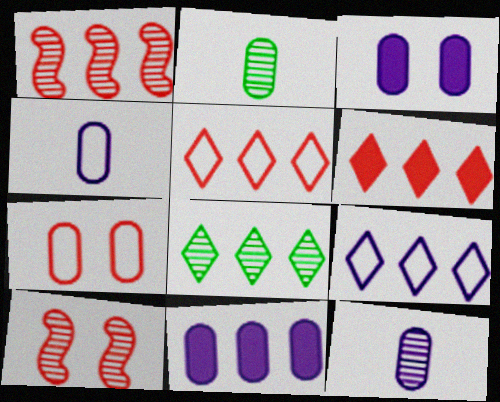[[2, 7, 11], 
[6, 8, 9], 
[8, 10, 12]]